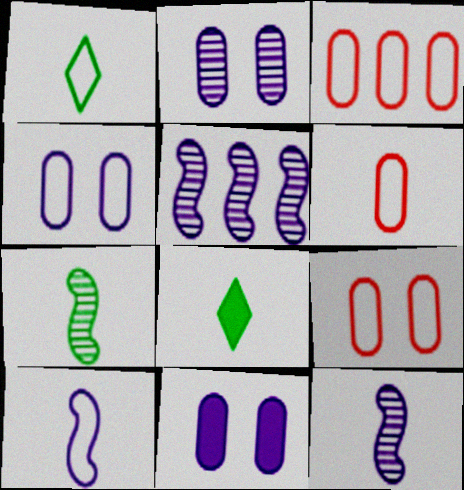[[1, 6, 10], 
[2, 4, 11], 
[3, 6, 9], 
[5, 8, 9], 
[6, 8, 12]]